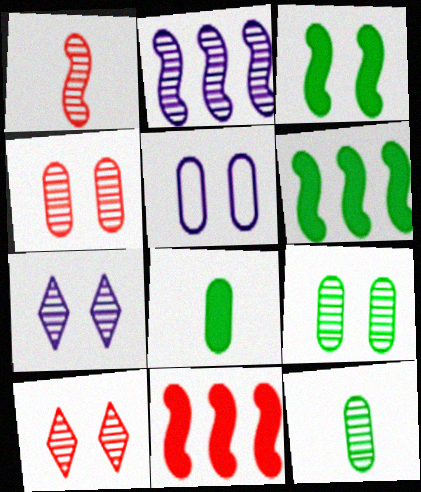[[2, 10, 12], 
[3, 5, 10]]